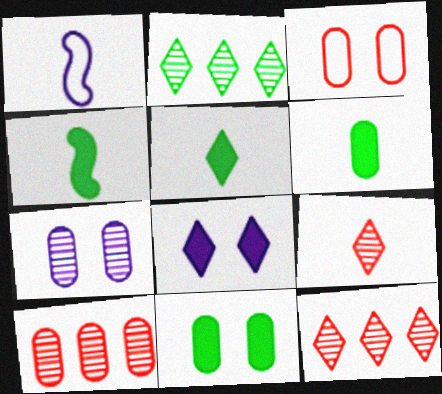[[1, 6, 9], 
[1, 11, 12], 
[3, 7, 11], 
[4, 5, 6]]